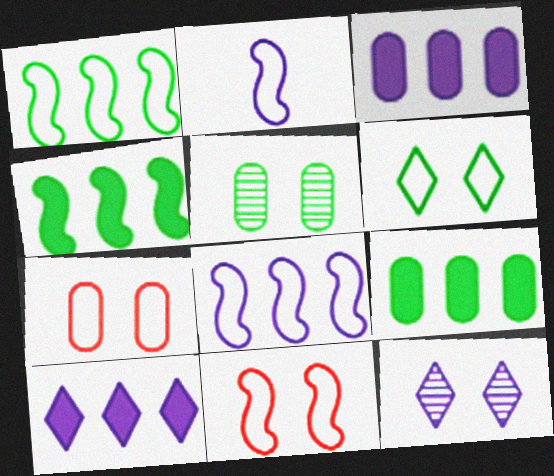[[1, 2, 11], 
[2, 3, 12]]